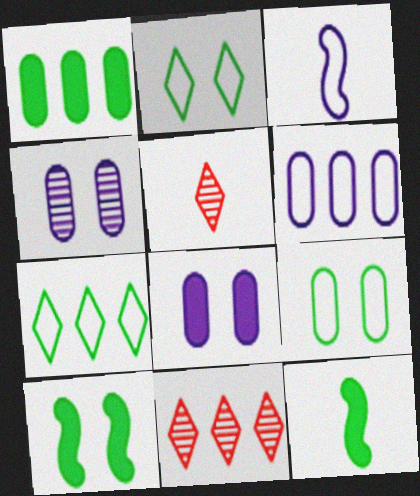[[5, 6, 10]]